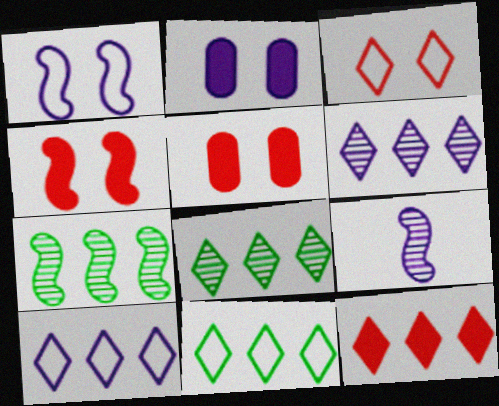[[2, 9, 10], 
[5, 9, 11], 
[6, 11, 12], 
[8, 10, 12]]